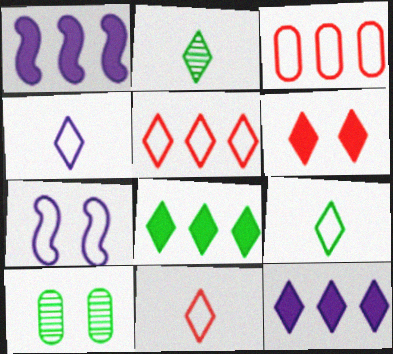[[1, 10, 11], 
[3, 7, 9], 
[4, 9, 11], 
[6, 7, 10]]